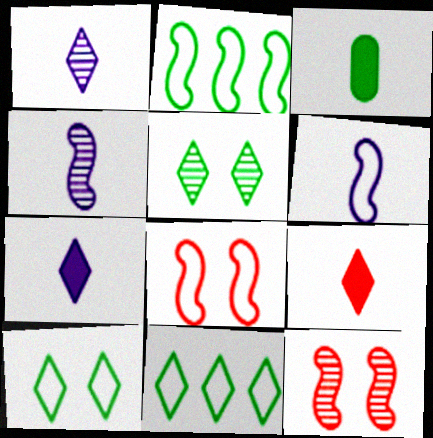[[2, 3, 5], 
[2, 6, 8]]